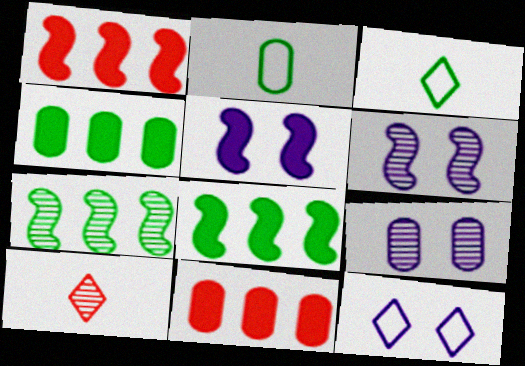[[1, 3, 9], 
[2, 9, 11], 
[3, 6, 11], 
[5, 9, 12], 
[7, 9, 10]]